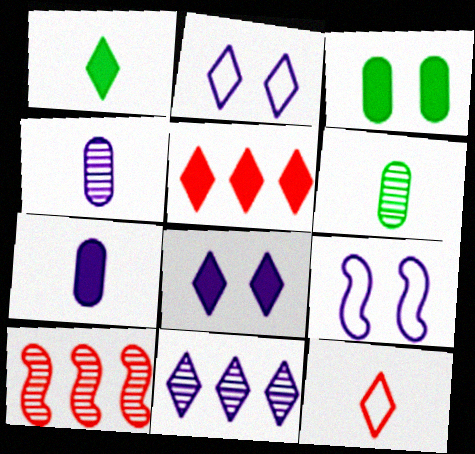[[1, 5, 8], 
[5, 6, 9], 
[7, 9, 11]]